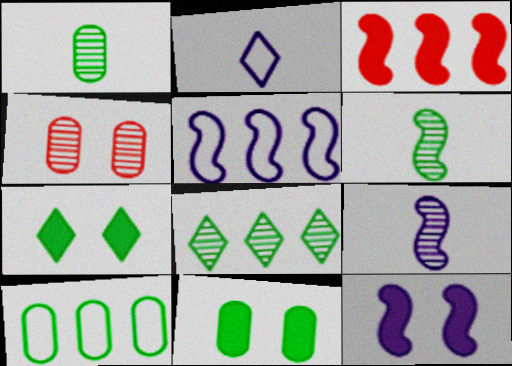[[1, 10, 11], 
[4, 8, 9], 
[5, 9, 12], 
[6, 7, 10]]